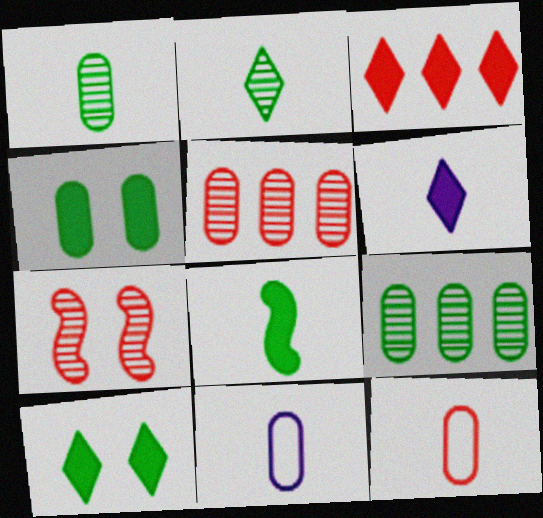[[3, 6, 10], 
[3, 7, 12], 
[4, 5, 11]]